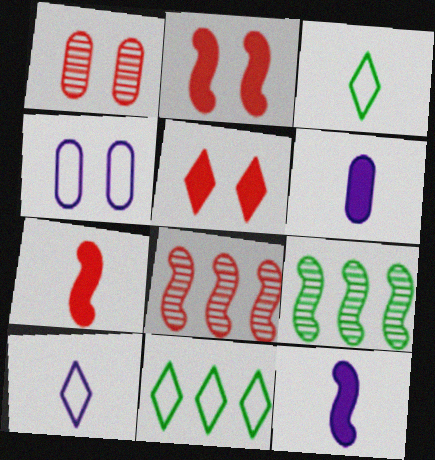[[1, 11, 12]]